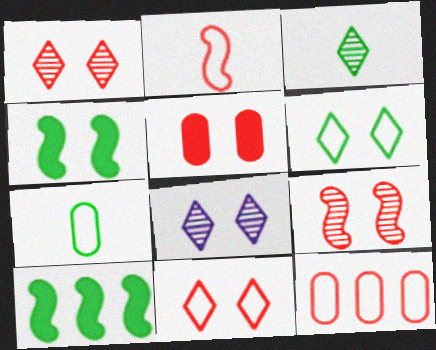[[2, 11, 12], 
[5, 9, 11]]